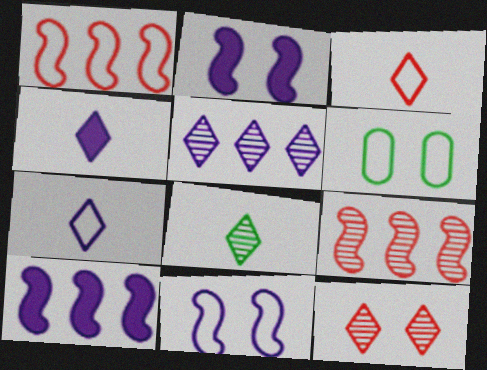[[1, 6, 7], 
[2, 6, 12], 
[3, 4, 8], 
[4, 6, 9], 
[5, 8, 12]]